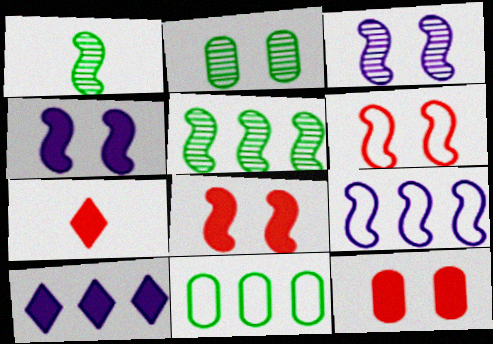[[1, 8, 9], 
[2, 7, 9], 
[3, 7, 11]]